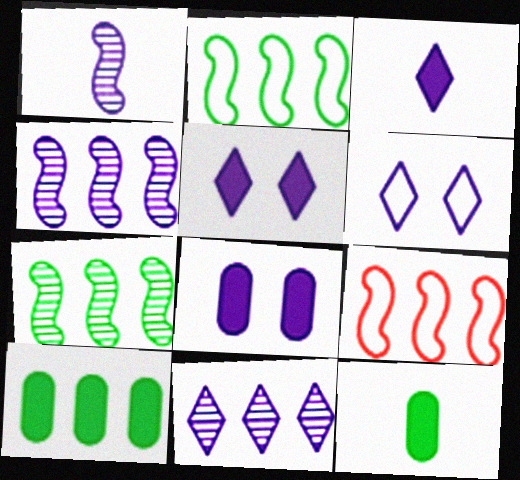[[3, 6, 11], 
[9, 10, 11]]